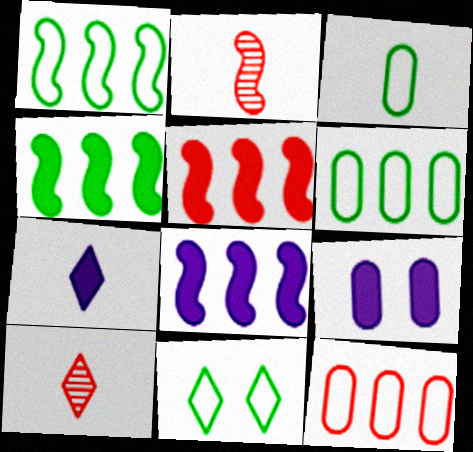[[1, 3, 11], 
[1, 9, 10], 
[2, 3, 7], 
[4, 5, 8], 
[7, 8, 9]]